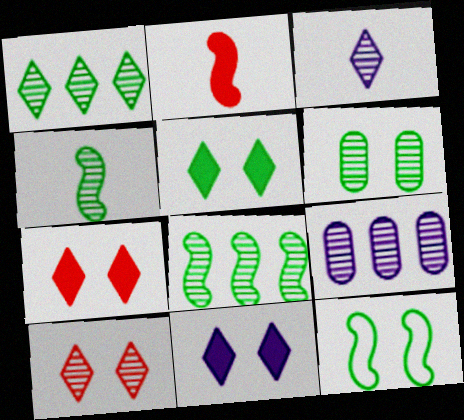[[1, 3, 10], 
[1, 4, 6], 
[4, 9, 10], 
[5, 6, 12], 
[5, 7, 11]]